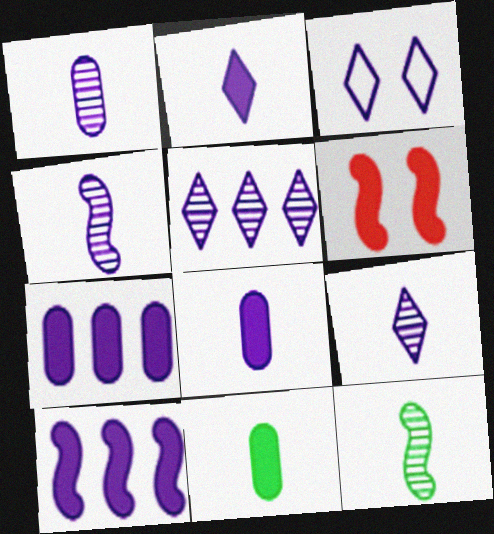[[1, 3, 10], 
[1, 4, 9], 
[2, 3, 5], 
[3, 4, 7]]